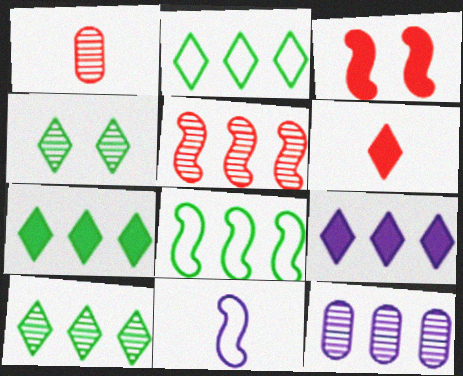[[2, 7, 10], 
[5, 10, 12]]